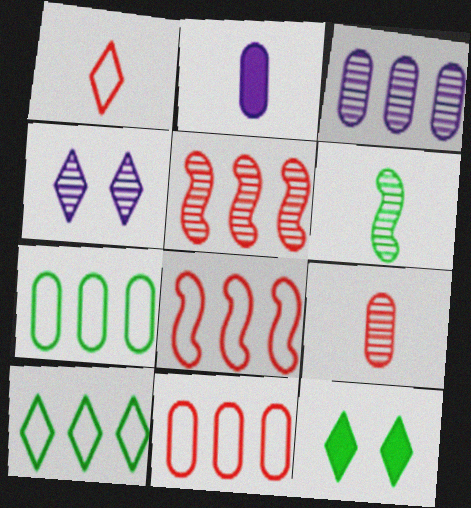[[1, 2, 6], 
[6, 7, 12]]